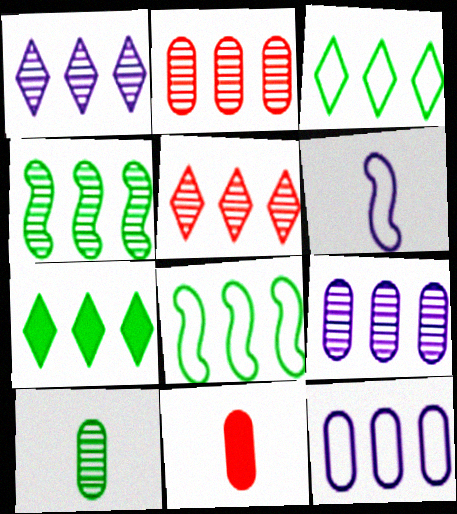[[1, 2, 4], 
[4, 5, 9]]